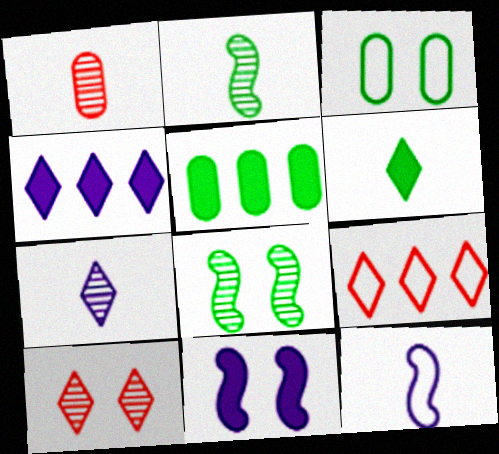[[1, 2, 7], 
[1, 6, 12], 
[3, 9, 12], 
[3, 10, 11], 
[5, 10, 12]]